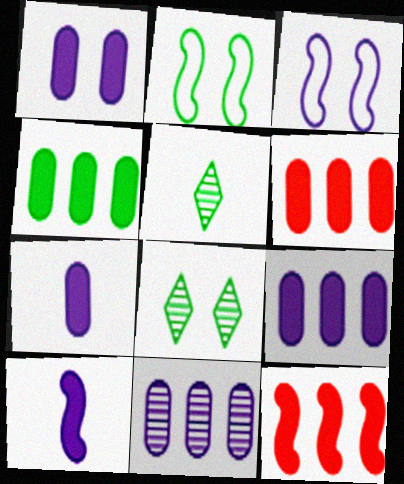[[1, 7, 9], 
[2, 4, 5], 
[3, 5, 6], 
[4, 6, 9]]